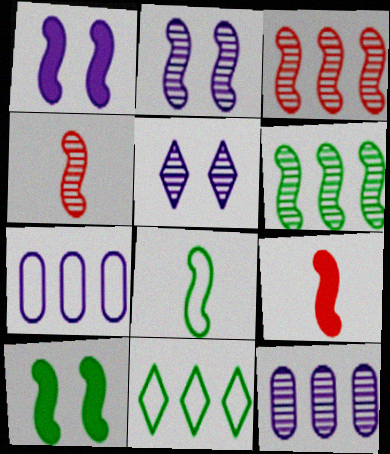[[1, 3, 8], 
[2, 4, 6], 
[6, 8, 10]]